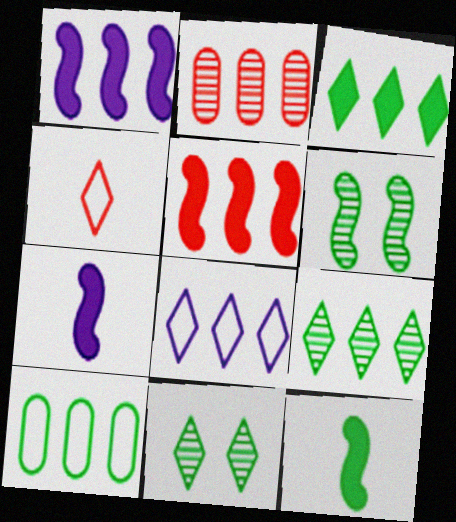[[10, 11, 12]]